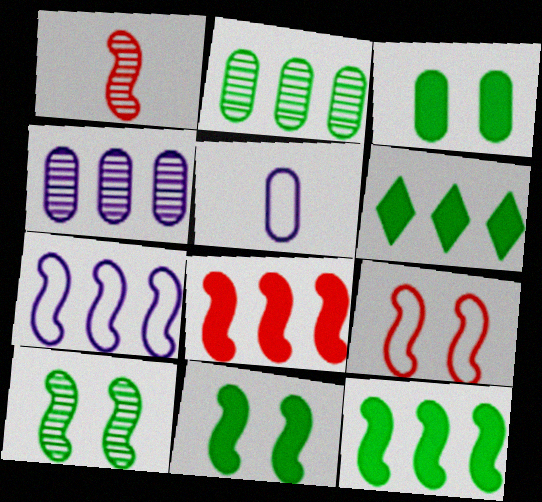[[1, 7, 11], 
[1, 8, 9]]